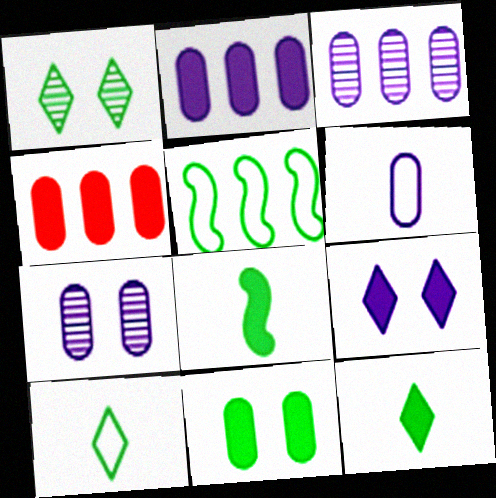[[2, 6, 7], 
[4, 8, 9]]